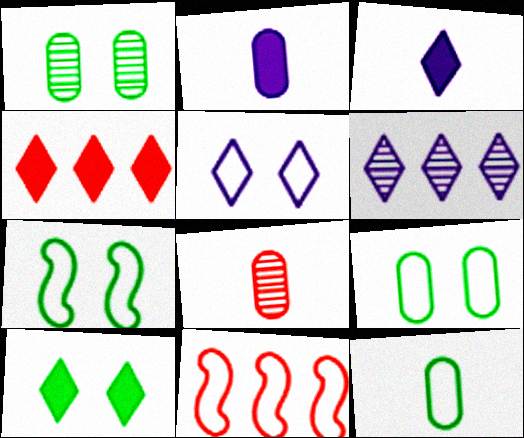[[1, 3, 11], 
[1, 7, 10], 
[2, 8, 12], 
[3, 4, 10], 
[3, 5, 6], 
[5, 11, 12]]